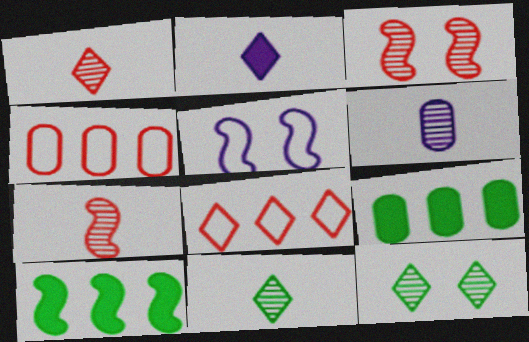[[1, 5, 9], 
[2, 8, 12], 
[5, 7, 10], 
[6, 7, 11]]